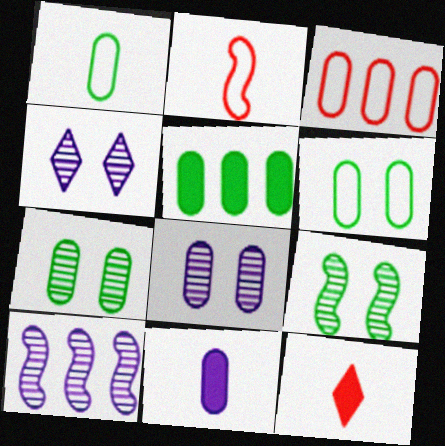[[1, 5, 7], 
[2, 4, 5], 
[3, 7, 11], 
[6, 10, 12]]